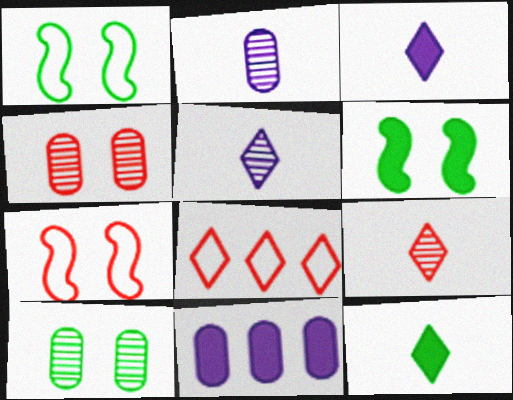[[1, 9, 11], 
[2, 6, 8]]